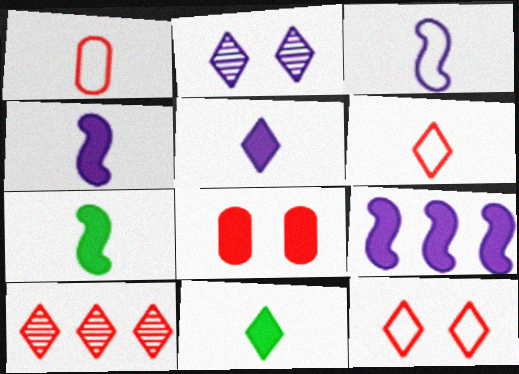[[8, 9, 11]]